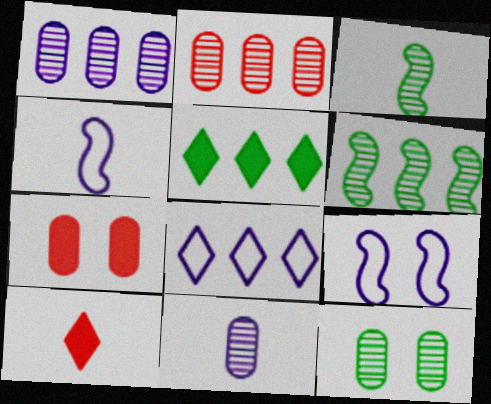[[2, 11, 12], 
[3, 7, 8]]